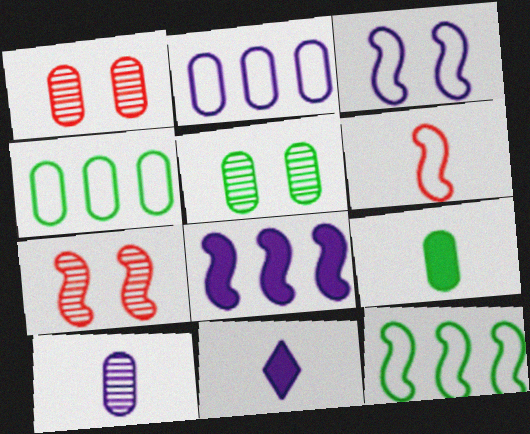[[1, 2, 9], 
[1, 11, 12], 
[3, 6, 12], 
[4, 5, 9], 
[4, 7, 11]]